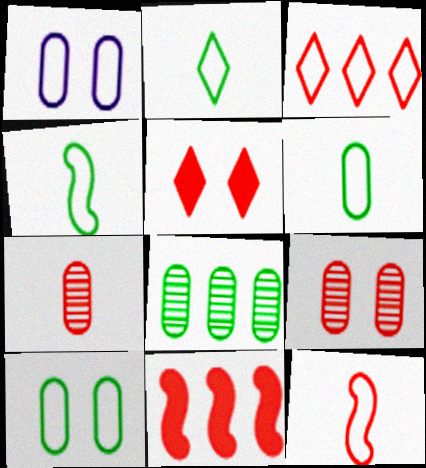[[1, 3, 4], 
[2, 4, 6]]